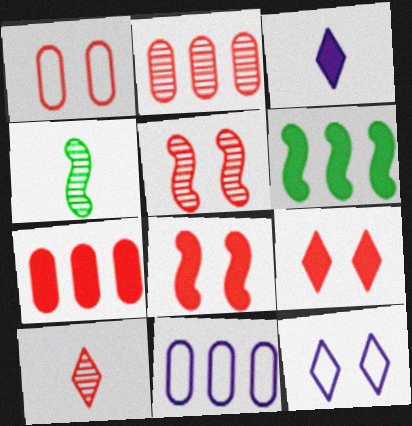[[1, 5, 9], 
[2, 5, 10], 
[4, 7, 12], 
[4, 9, 11]]